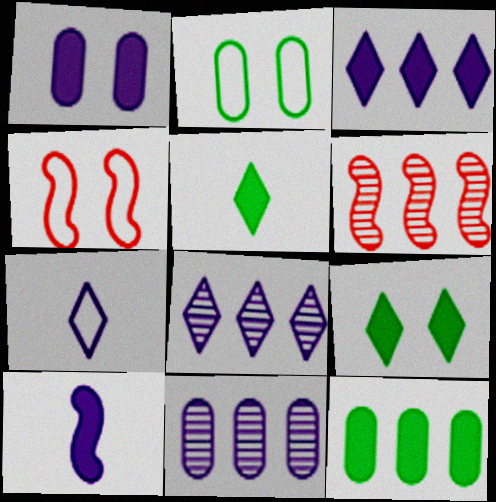[[1, 3, 10], 
[4, 5, 11]]